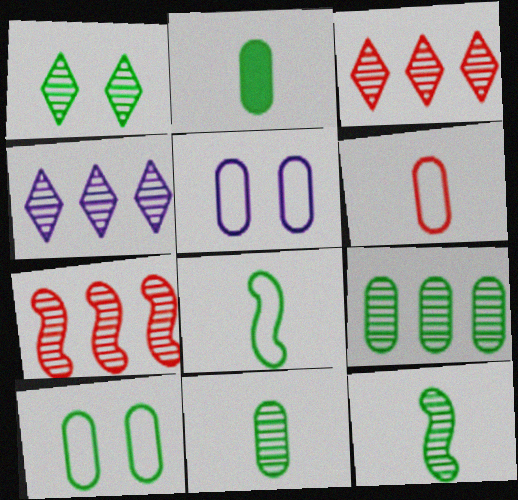[[1, 9, 12], 
[2, 9, 10], 
[4, 7, 9]]